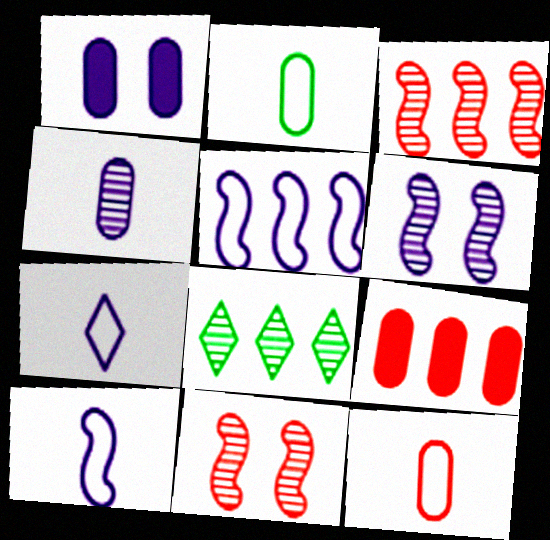[[4, 8, 11], 
[5, 8, 9]]